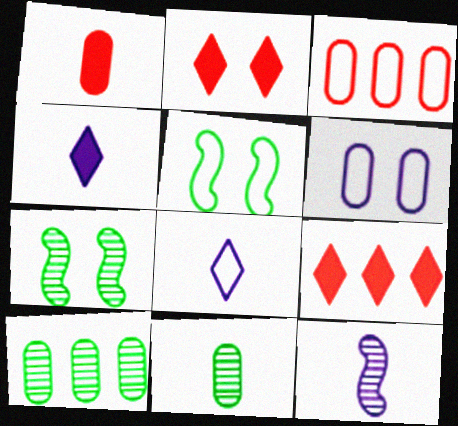[[1, 6, 10], 
[2, 6, 7], 
[3, 4, 7], 
[3, 5, 8]]